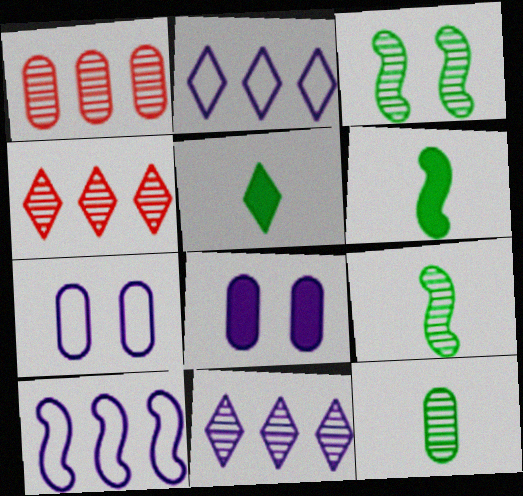[[4, 6, 7]]